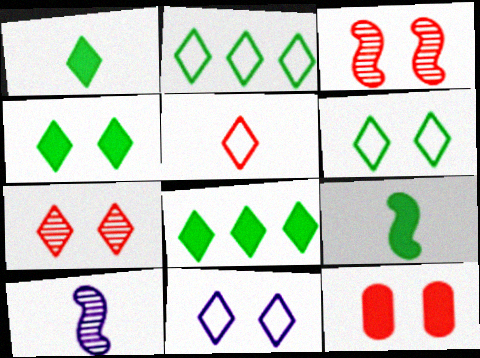[[1, 4, 8], 
[2, 5, 11], 
[2, 10, 12], 
[4, 7, 11]]